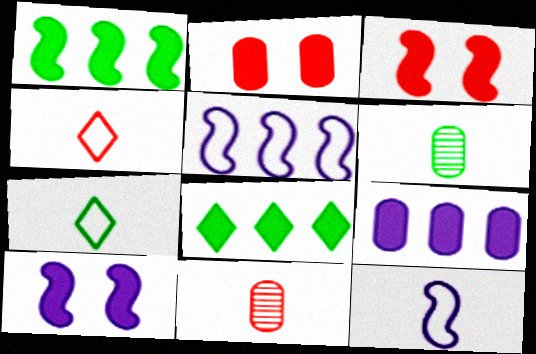[]